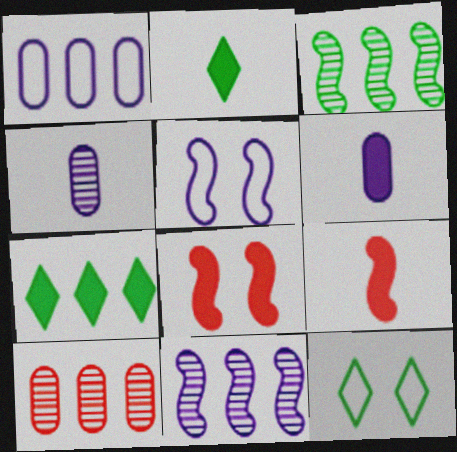[[2, 5, 10], 
[2, 6, 9], 
[3, 5, 9], 
[6, 7, 8]]